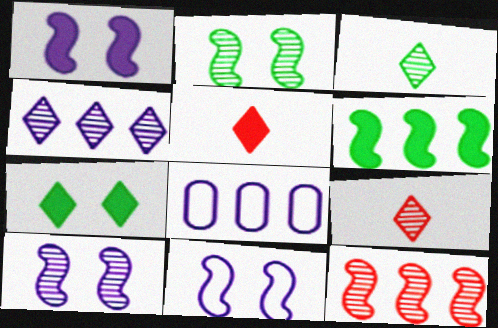[[1, 10, 11], 
[2, 5, 8]]